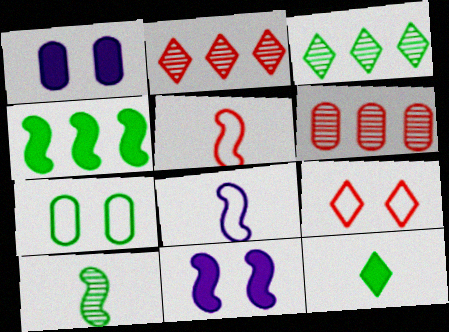[[1, 3, 5]]